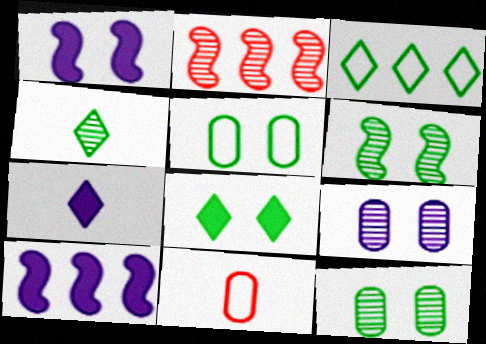[[2, 4, 9], 
[2, 5, 7], 
[3, 4, 8], 
[5, 6, 8]]